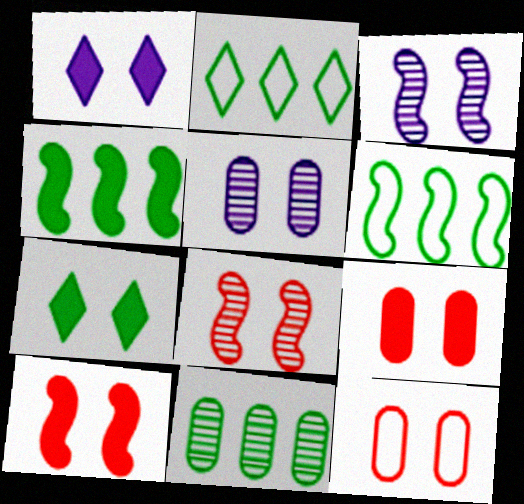[[2, 4, 11], 
[3, 7, 12]]